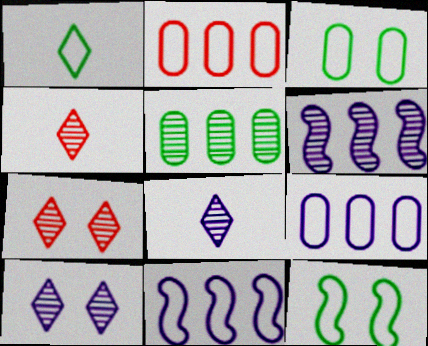[]